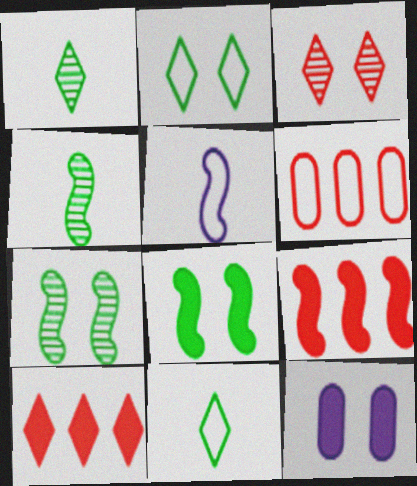[[2, 5, 6], 
[5, 7, 9]]